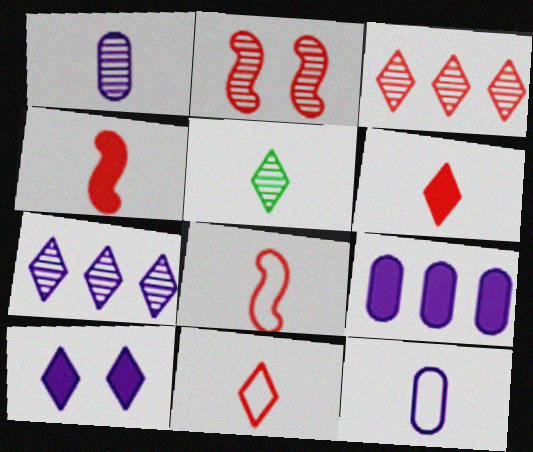[[4, 5, 12]]